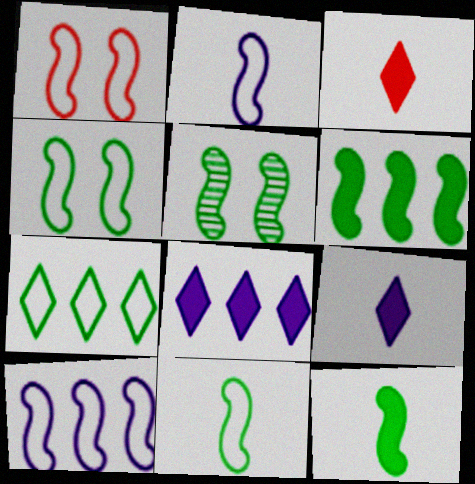[[1, 10, 11], 
[5, 6, 11]]